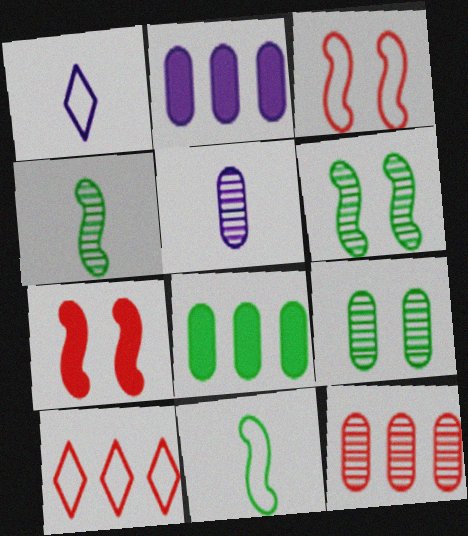[[5, 9, 12]]